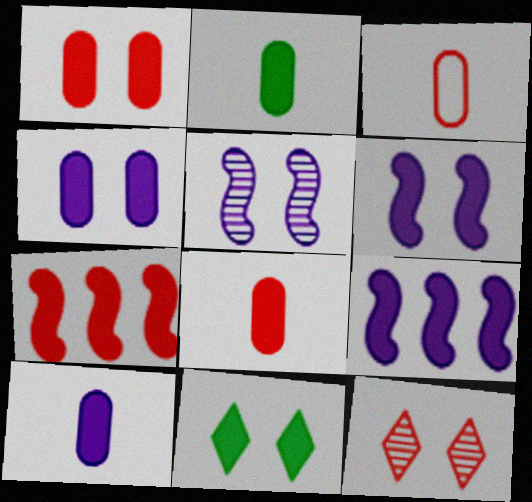[[1, 6, 11], 
[2, 8, 10], 
[3, 7, 12], 
[7, 10, 11], 
[8, 9, 11]]